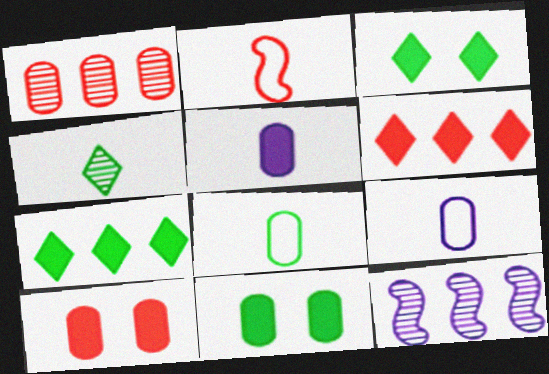[[1, 9, 11], 
[2, 4, 5]]